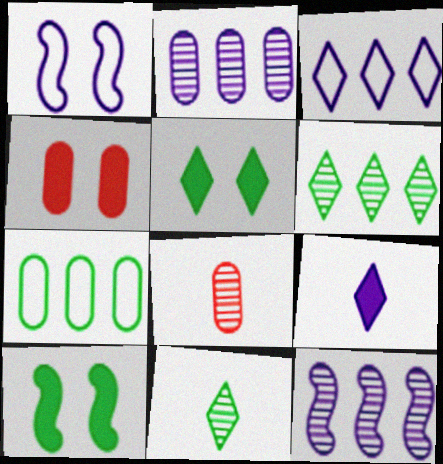[[1, 2, 9], 
[3, 8, 10], 
[7, 10, 11]]